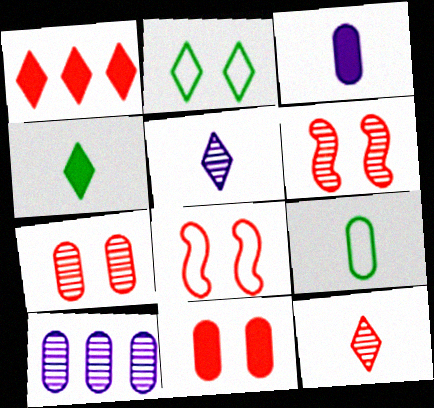[[1, 2, 5], 
[4, 8, 10], 
[9, 10, 11]]